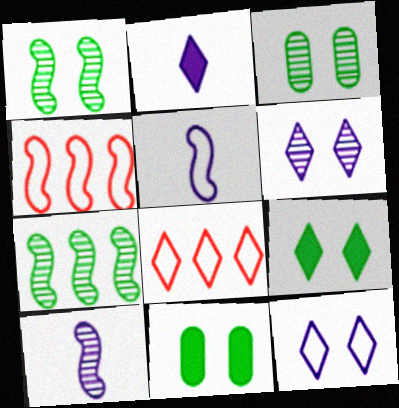[[2, 3, 4], 
[8, 10, 11]]